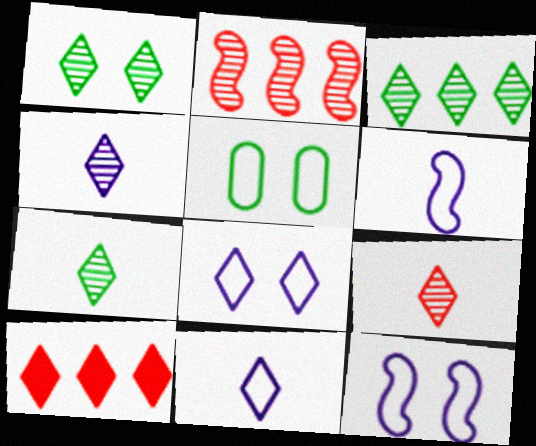[[1, 3, 7], 
[1, 10, 11], 
[4, 7, 9], 
[7, 8, 10]]